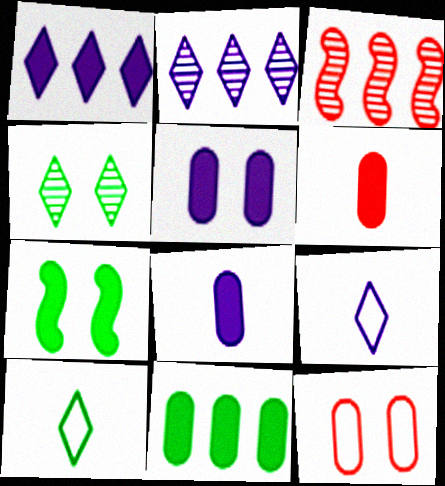[[1, 6, 7], 
[3, 5, 10], 
[5, 6, 11]]